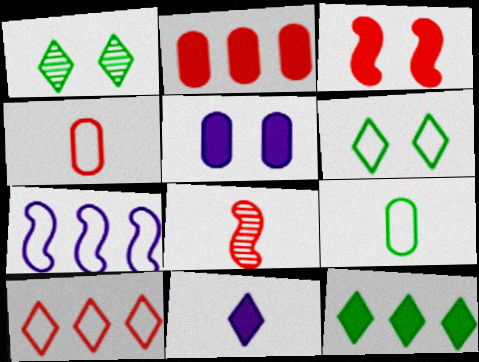[[1, 10, 11], 
[4, 6, 7], 
[8, 9, 11]]